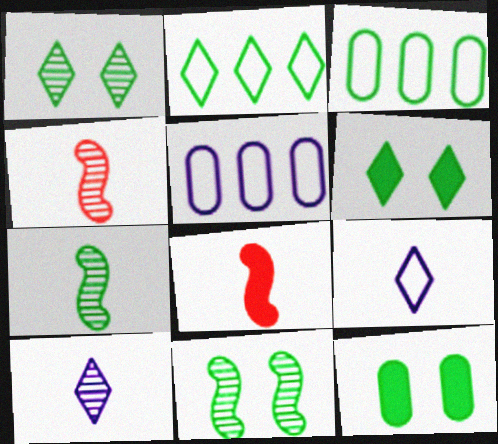[[1, 5, 8], 
[2, 7, 12], 
[3, 6, 7], 
[4, 5, 6]]